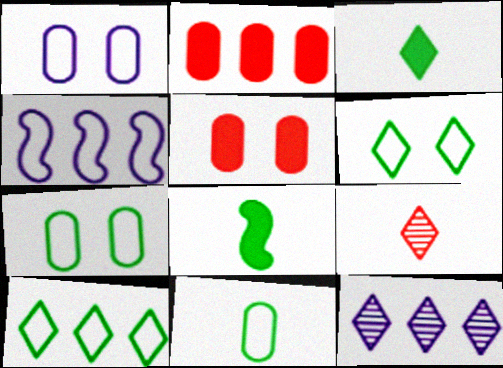[]